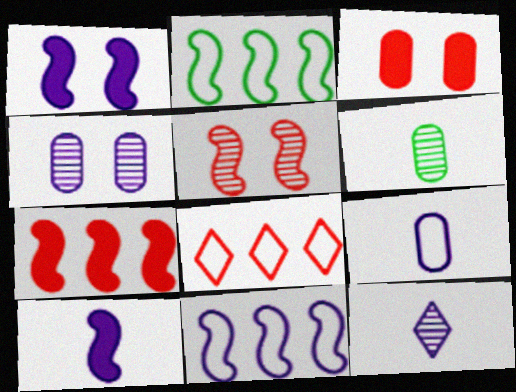[[1, 6, 8], 
[2, 3, 12], 
[2, 5, 10], 
[9, 10, 12]]